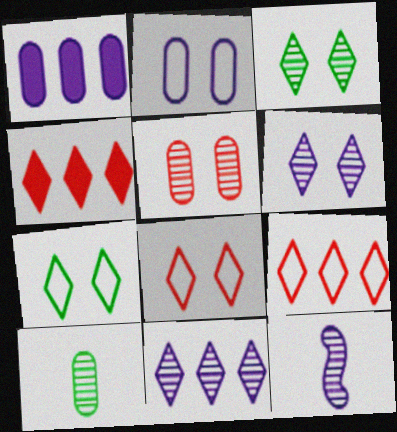[]